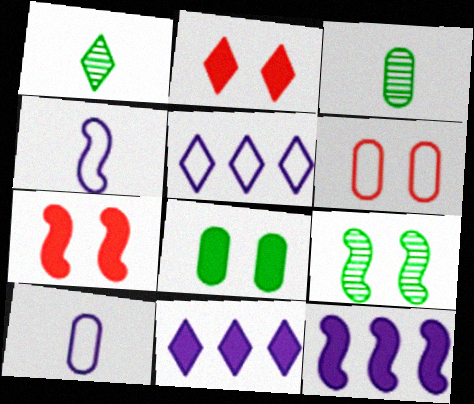[[1, 2, 5], 
[1, 6, 12], 
[3, 5, 7]]